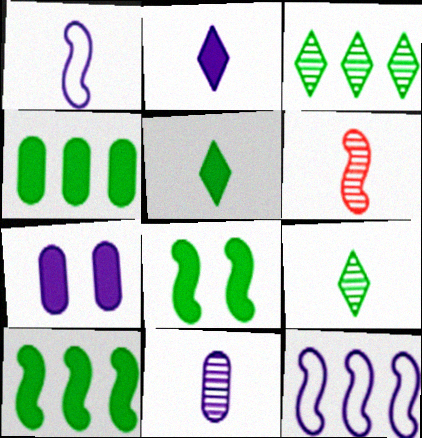[[1, 2, 11], 
[4, 5, 8], 
[6, 8, 12], 
[6, 9, 11]]